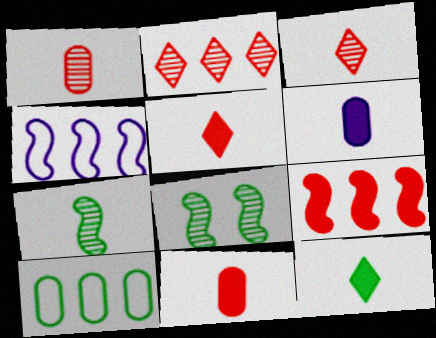[[8, 10, 12]]